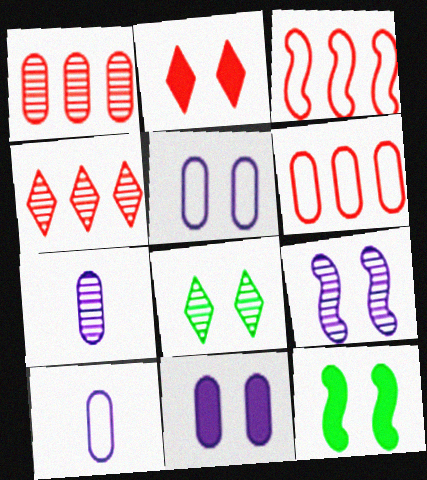[[2, 11, 12], 
[4, 10, 12]]